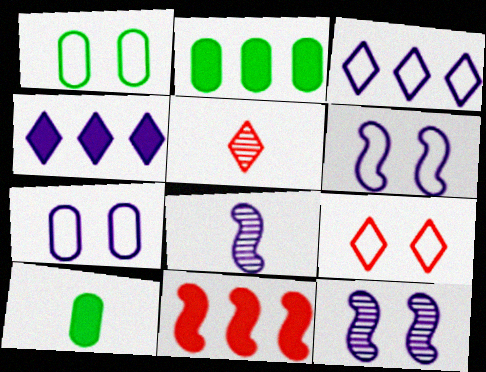[[1, 6, 9], 
[2, 4, 11], 
[2, 5, 6], 
[2, 8, 9], 
[4, 7, 8]]